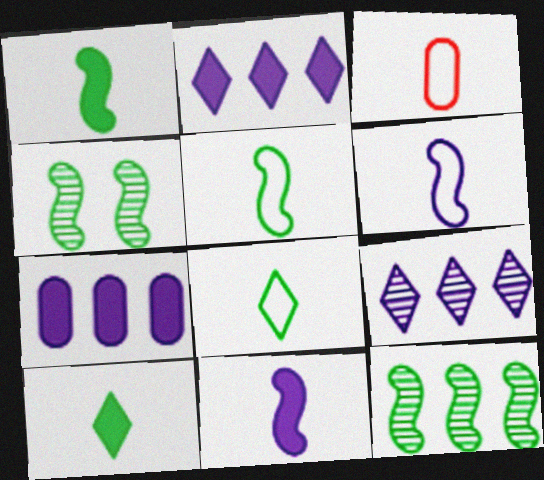[[2, 3, 4], 
[3, 6, 8]]